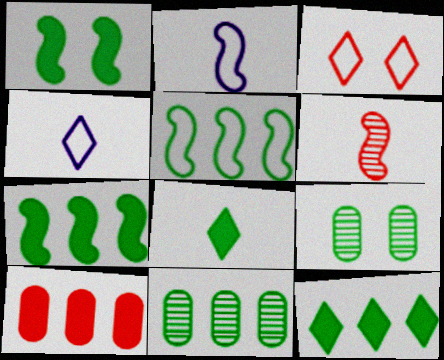[[3, 6, 10], 
[5, 8, 9], 
[5, 11, 12]]